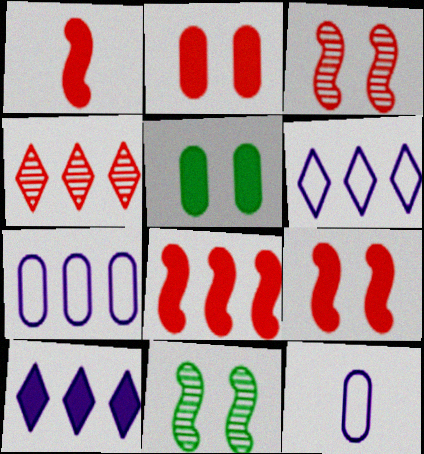[[1, 5, 10], 
[1, 8, 9]]